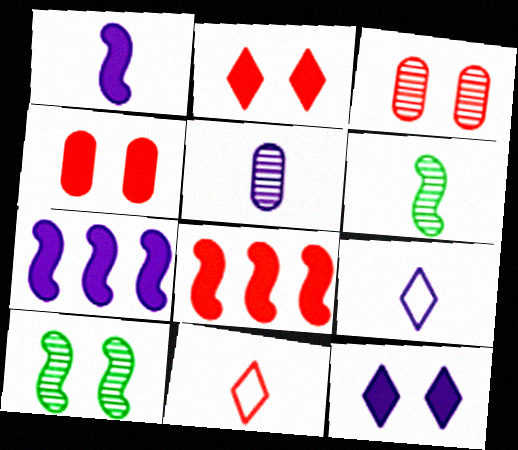[[1, 5, 9], 
[3, 8, 11]]